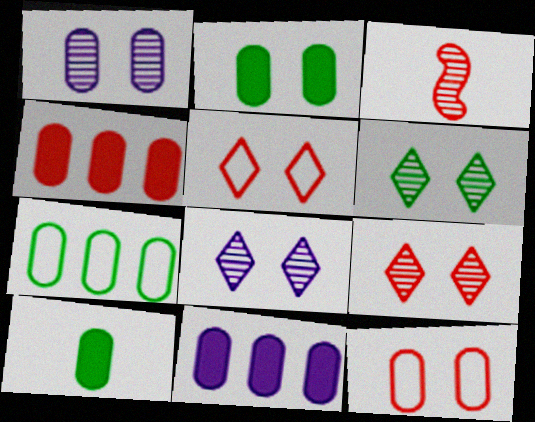[[1, 2, 12], 
[3, 4, 5], 
[6, 8, 9]]